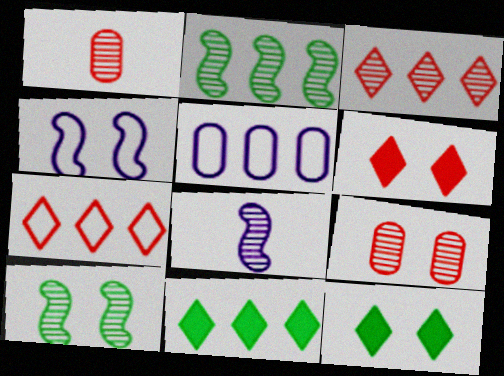[[1, 4, 11], 
[4, 9, 12]]